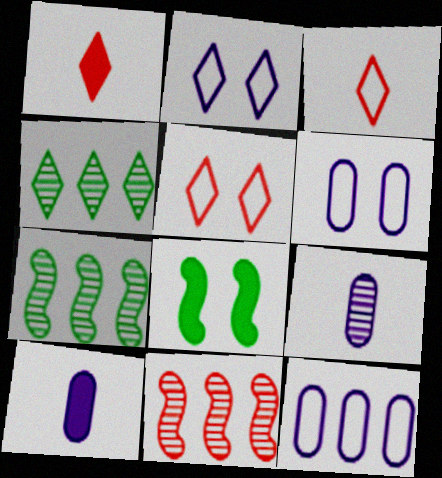[[1, 2, 4], 
[1, 6, 7], 
[5, 7, 10]]